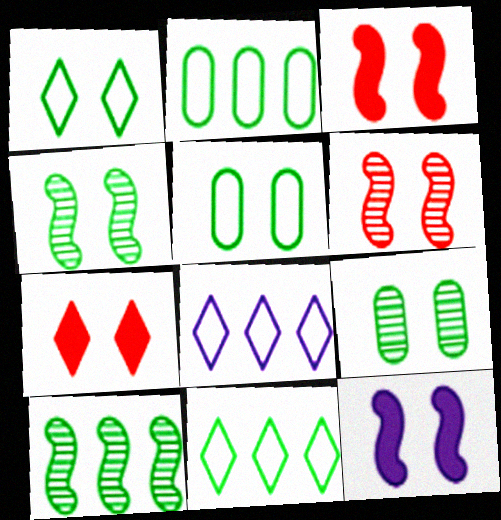[]